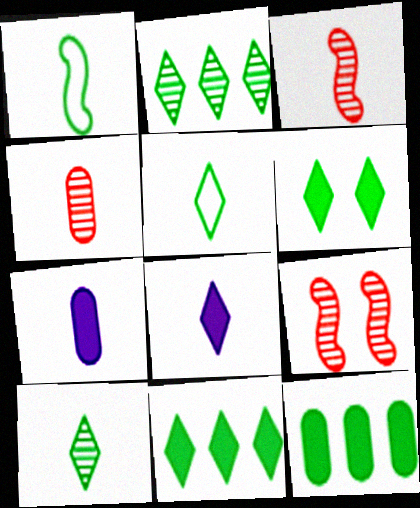[[1, 4, 8], 
[2, 5, 6], 
[3, 5, 7]]